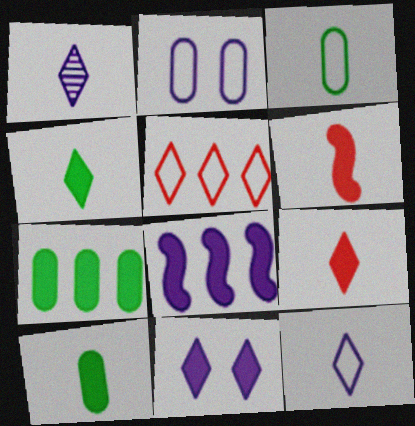[[1, 2, 8], 
[1, 3, 6], 
[6, 7, 11]]